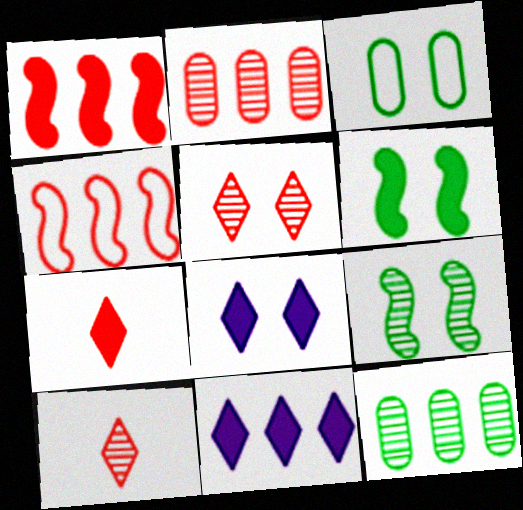[[4, 11, 12]]